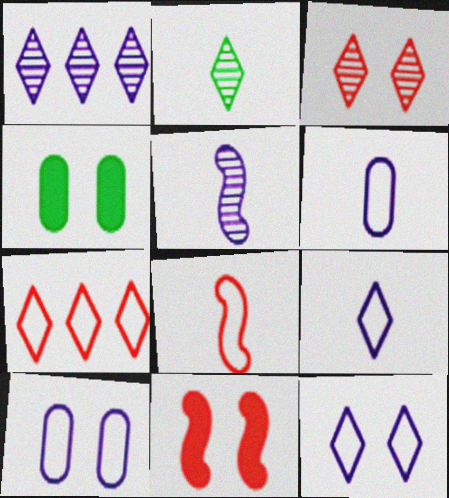[[1, 2, 3], 
[1, 4, 8], 
[4, 5, 7]]